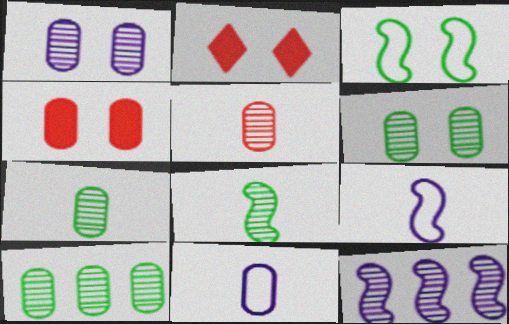[[1, 2, 3], 
[1, 5, 10], 
[2, 9, 10], 
[4, 10, 11], 
[6, 7, 10]]